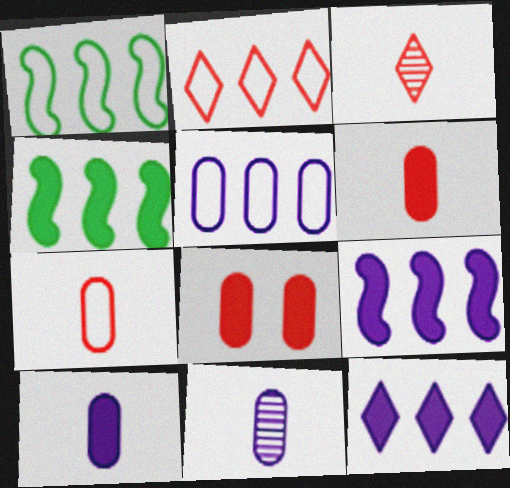[[1, 2, 5]]